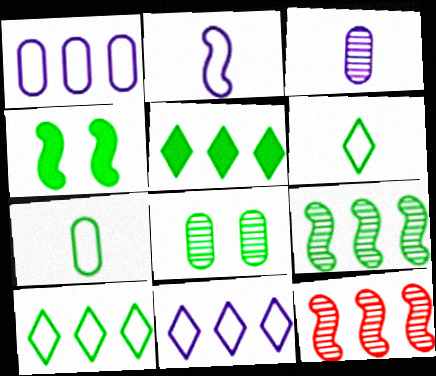[[1, 5, 12], 
[2, 4, 12]]